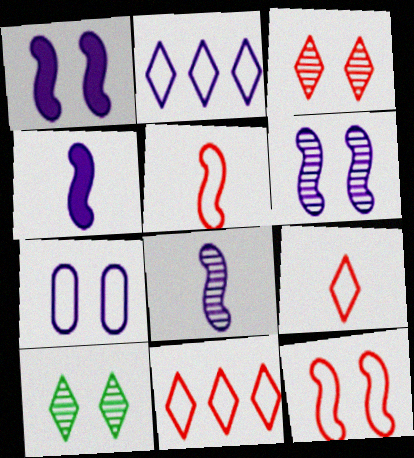[]